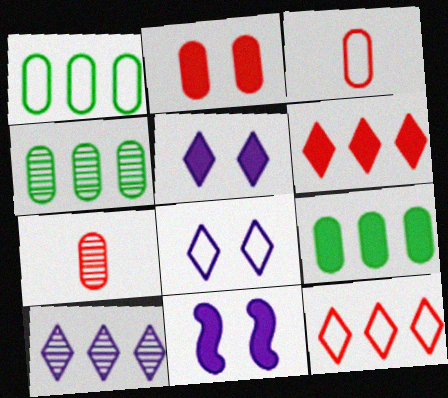[[1, 4, 9]]